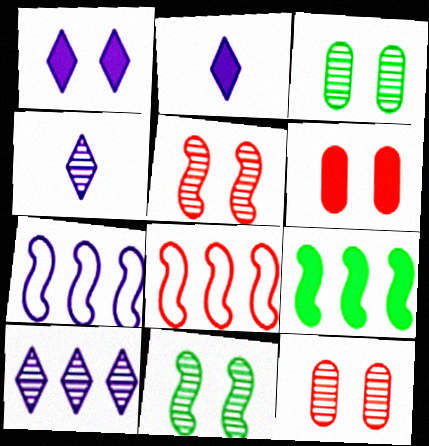[[2, 3, 8], 
[2, 6, 9]]